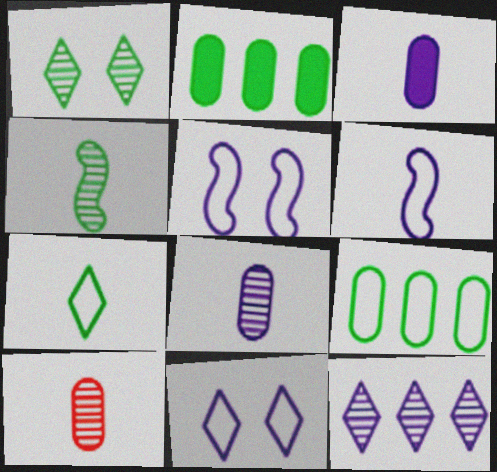[[3, 5, 12]]